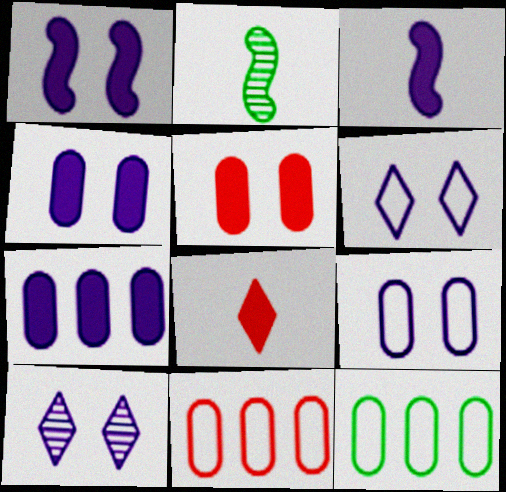[[1, 9, 10]]